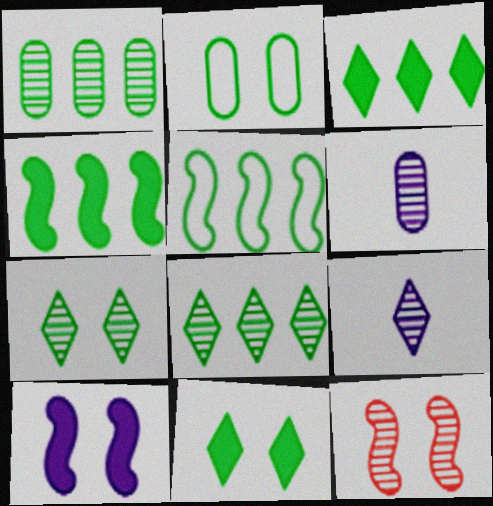[[1, 3, 5], 
[1, 9, 12], 
[6, 8, 12]]